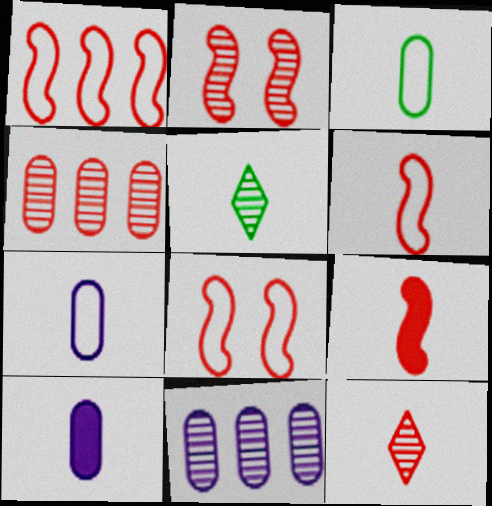[[1, 2, 9], 
[1, 6, 8], 
[2, 4, 12], 
[2, 5, 11], 
[5, 6, 10], 
[5, 7, 9]]